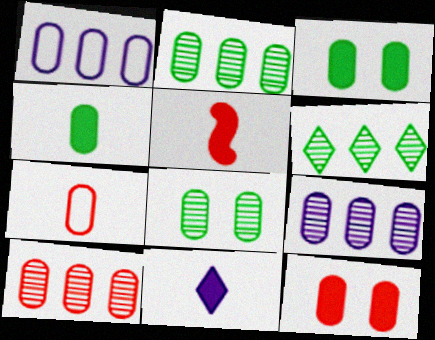[[2, 9, 10], 
[3, 7, 9], 
[4, 5, 11], 
[7, 10, 12]]